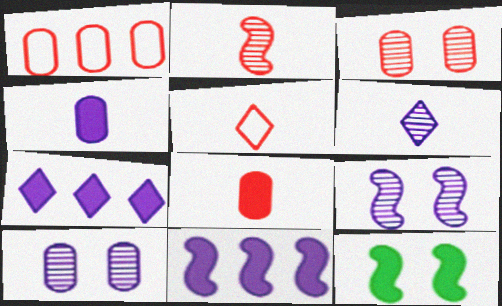[[1, 3, 8], 
[1, 6, 12], 
[2, 5, 8], 
[7, 8, 12]]